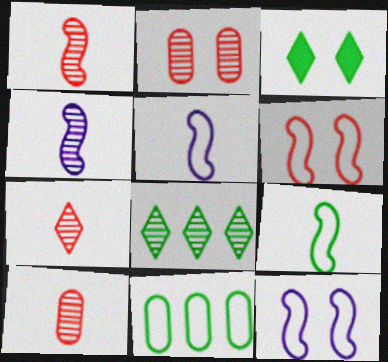[[1, 7, 10], 
[2, 3, 12], 
[2, 4, 8]]